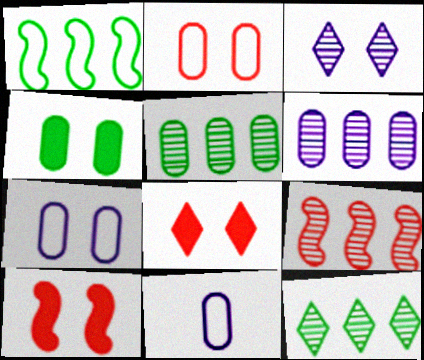[[6, 9, 12], 
[10, 11, 12]]